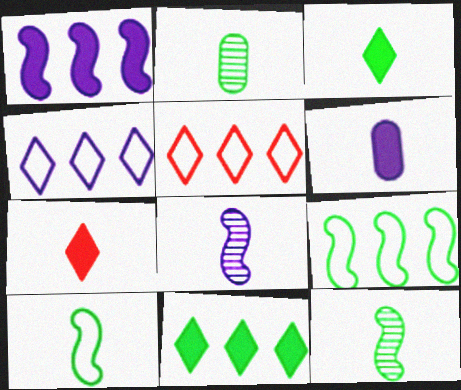[[2, 3, 10]]